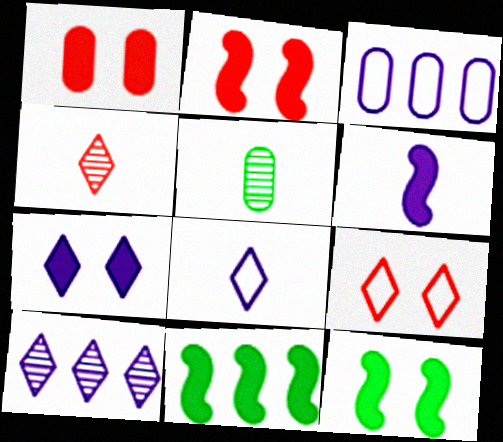[[1, 3, 5], 
[1, 7, 12], 
[2, 6, 11], 
[3, 4, 12], 
[7, 8, 10]]